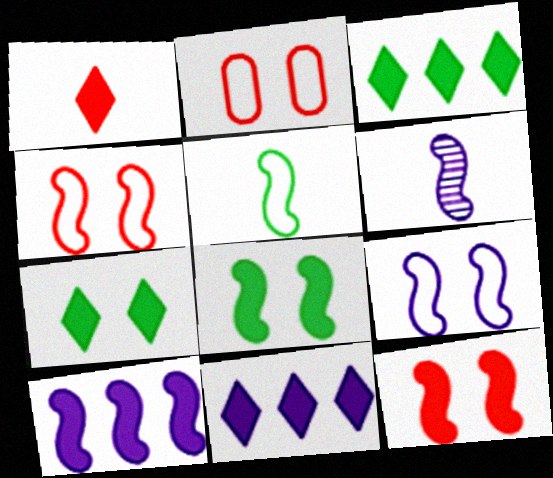[[1, 7, 11], 
[2, 3, 6], 
[6, 9, 10]]